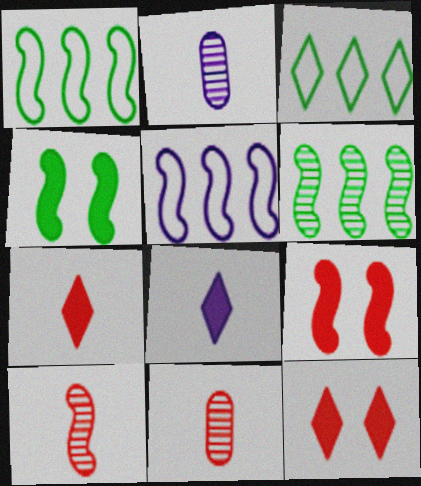[[1, 2, 12], 
[2, 3, 9], 
[4, 5, 10]]